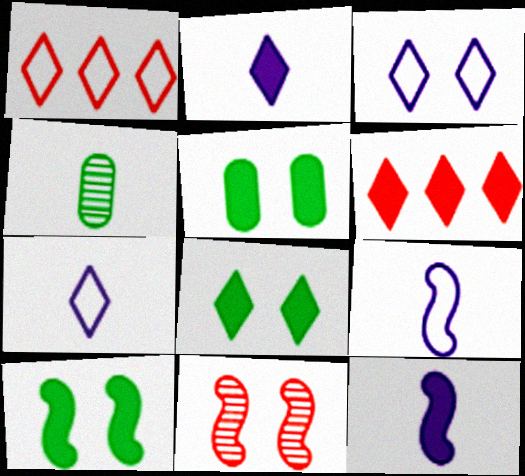[[2, 6, 8], 
[3, 5, 11], 
[5, 6, 12], 
[5, 8, 10]]